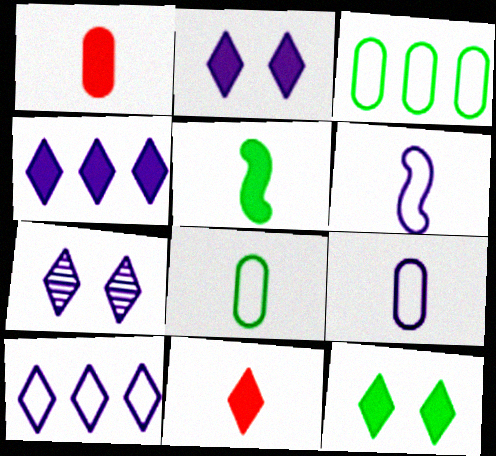[[4, 11, 12]]